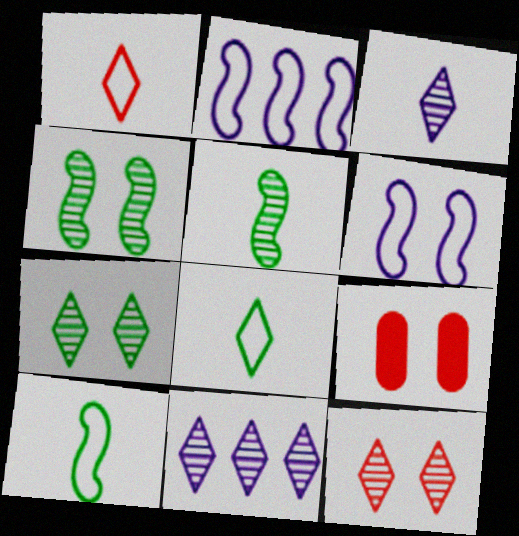[[6, 7, 9], 
[9, 10, 11]]